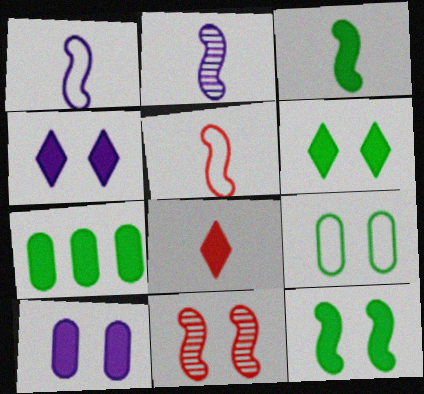[[2, 3, 5], 
[3, 6, 7], 
[4, 9, 11]]